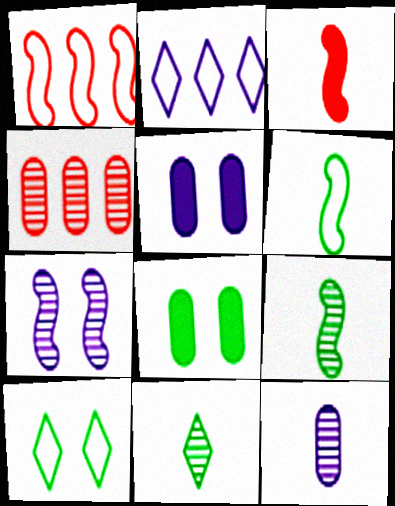[[1, 5, 11], 
[4, 7, 11]]